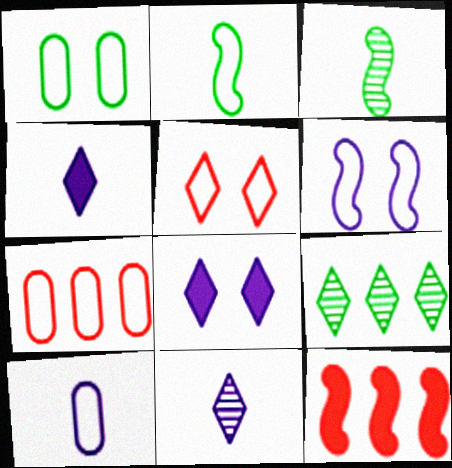[[1, 5, 6], 
[1, 7, 10], 
[1, 11, 12], 
[3, 6, 12], 
[3, 7, 8], 
[4, 5, 9]]